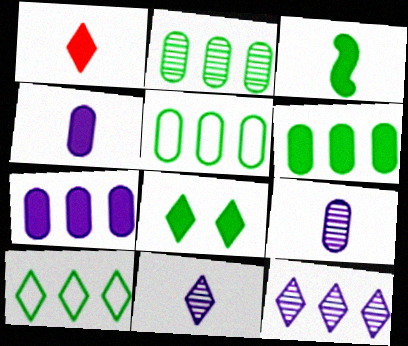[[1, 3, 4], 
[2, 5, 6], 
[3, 6, 8]]